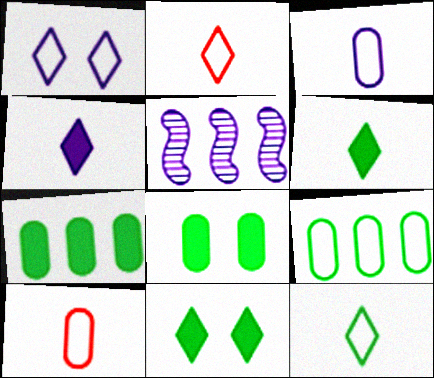[[2, 5, 8], 
[5, 10, 11]]